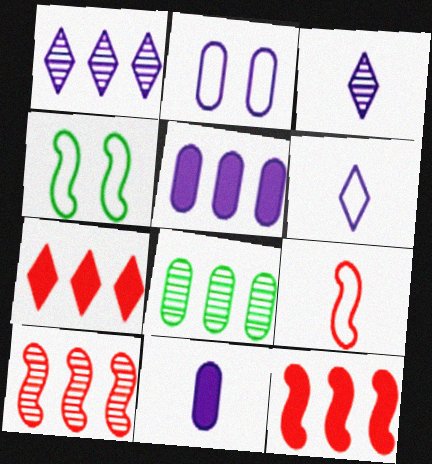[[1, 8, 10]]